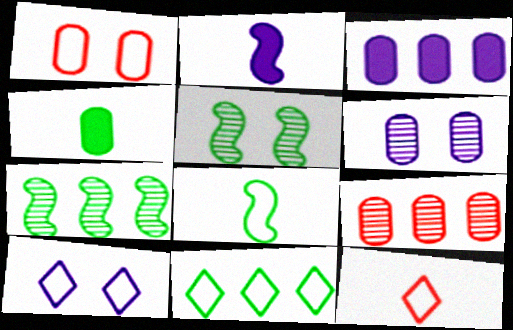[[3, 5, 12], 
[4, 5, 11], 
[10, 11, 12]]